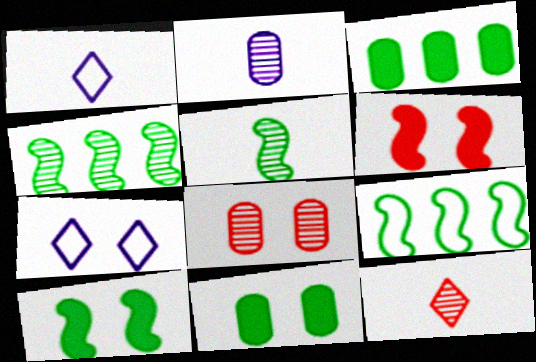[[2, 5, 12], 
[5, 9, 10], 
[7, 8, 10]]